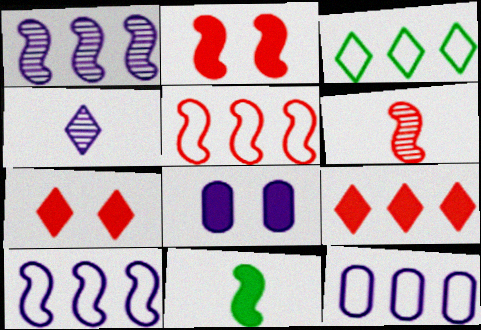[[2, 5, 6], 
[3, 4, 7], 
[3, 5, 12], 
[3, 6, 8], 
[4, 8, 10], 
[8, 9, 11]]